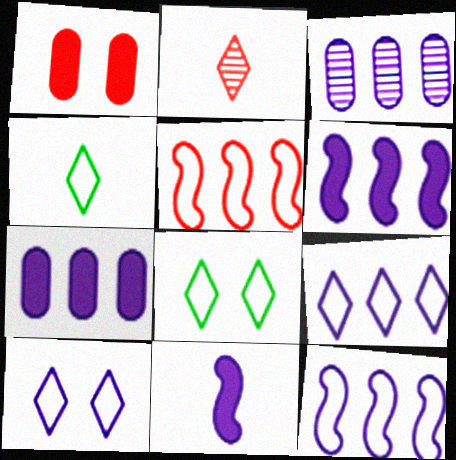[[1, 2, 5], 
[3, 6, 9], 
[3, 10, 11]]